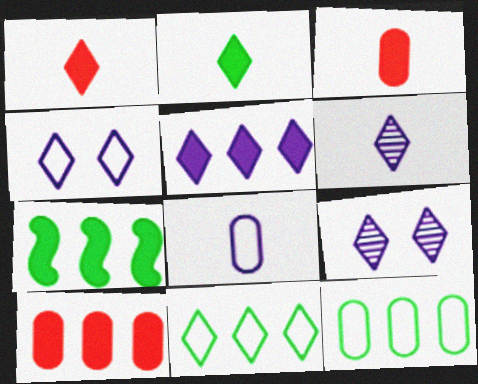[[1, 9, 11], 
[4, 5, 6], 
[5, 7, 10]]